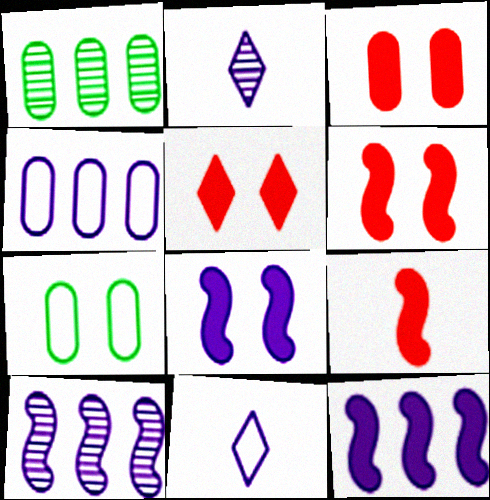[[1, 6, 11], 
[2, 4, 8], 
[3, 5, 6]]